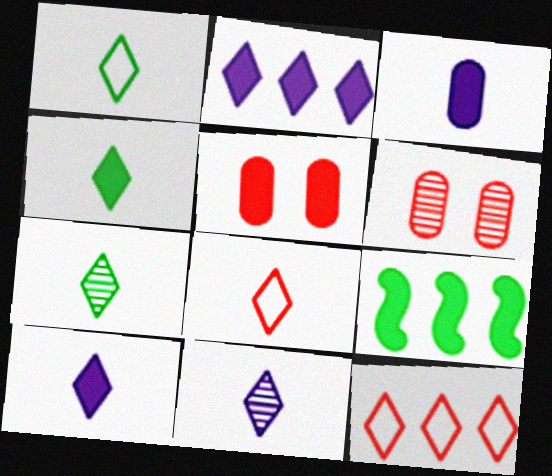[[1, 4, 7], 
[4, 8, 11], 
[5, 9, 10], 
[7, 8, 10]]